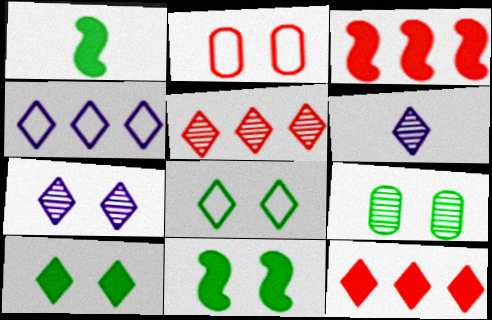[[2, 7, 11], 
[6, 8, 12], 
[8, 9, 11]]